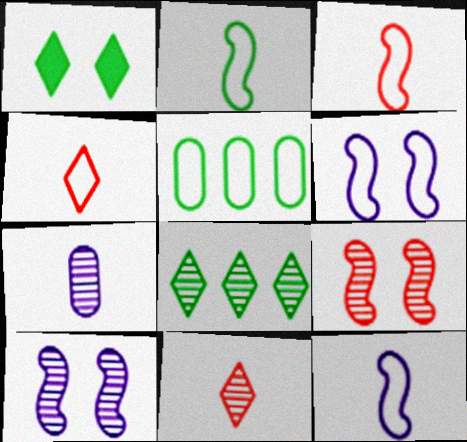[[2, 3, 12], 
[4, 5, 6], 
[7, 8, 9]]